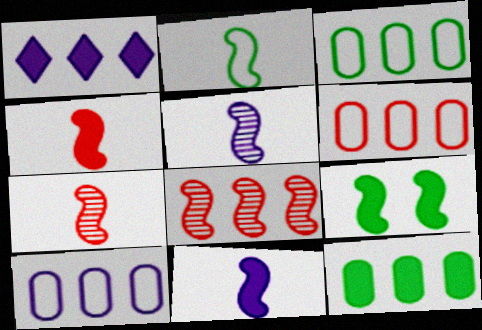[[1, 3, 8], 
[2, 4, 5], 
[2, 7, 11], 
[3, 6, 10]]